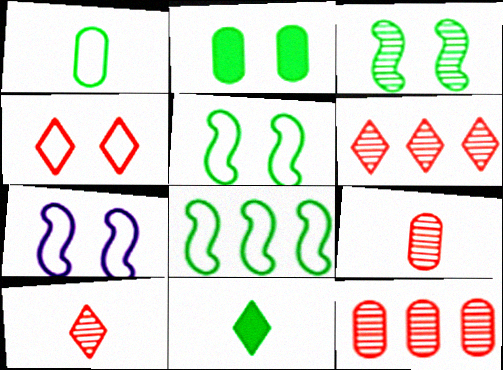[[7, 11, 12]]